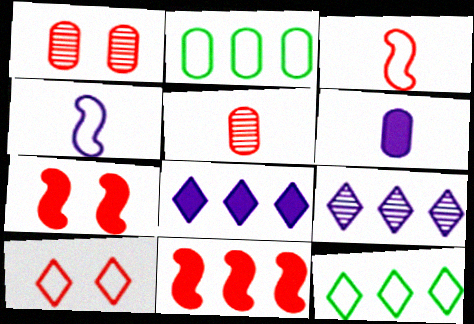[[1, 2, 6], 
[1, 7, 10], 
[2, 4, 10], 
[2, 9, 11], 
[5, 10, 11]]